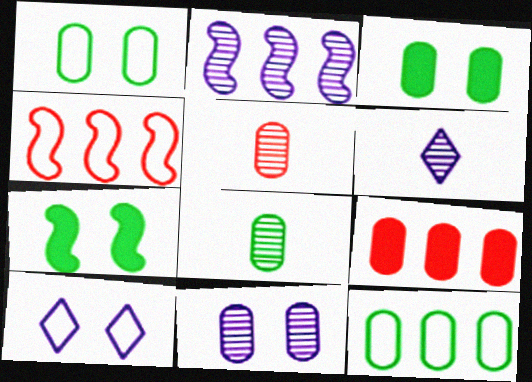[[2, 6, 11], 
[3, 4, 6], 
[3, 8, 12]]